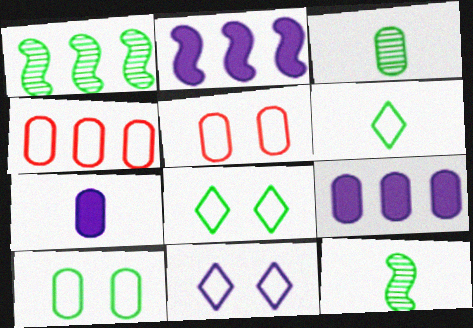[[3, 5, 9]]